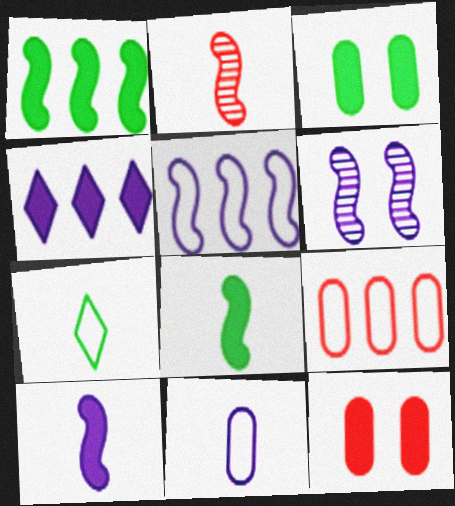[[4, 6, 11], 
[4, 8, 12], 
[5, 6, 10]]